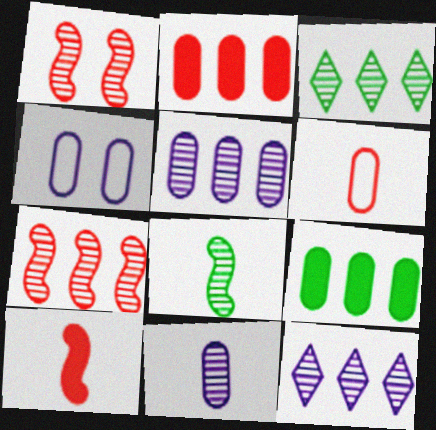[[1, 3, 11], 
[3, 4, 10], 
[3, 5, 7]]